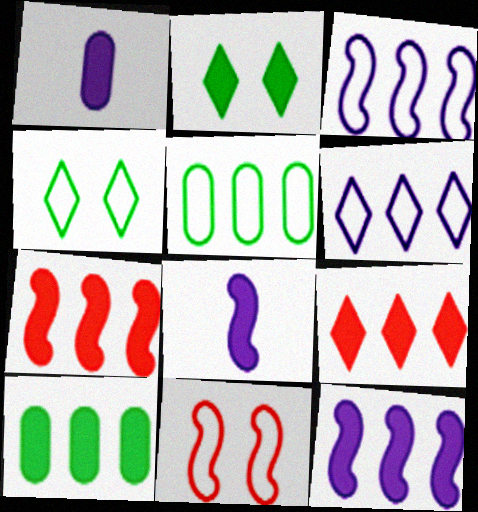[[1, 2, 7], 
[9, 10, 12]]